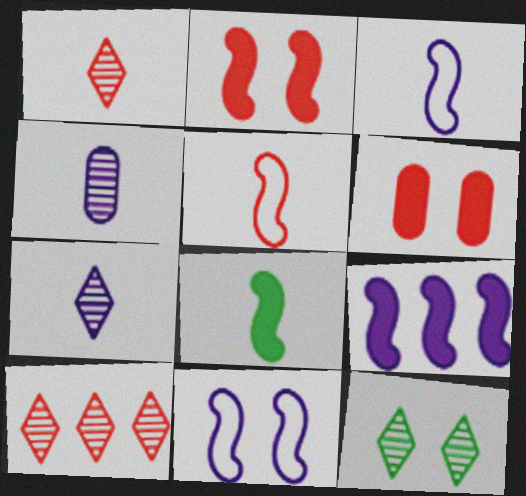[[2, 8, 9], 
[5, 6, 10], 
[6, 11, 12], 
[7, 10, 12]]